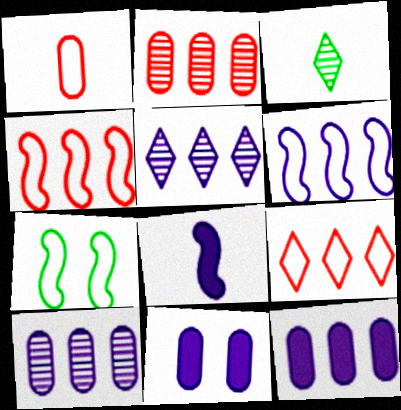[[1, 3, 8], 
[3, 4, 11], 
[5, 6, 12]]